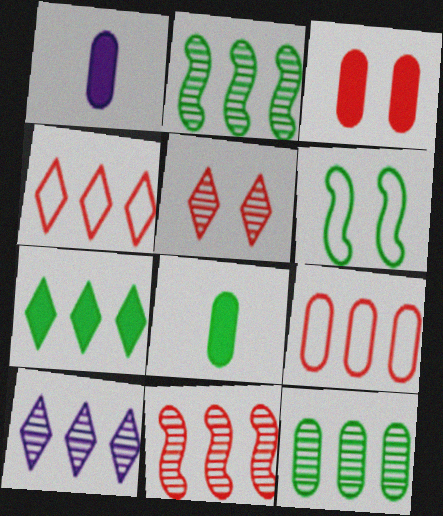[[4, 7, 10], 
[10, 11, 12]]